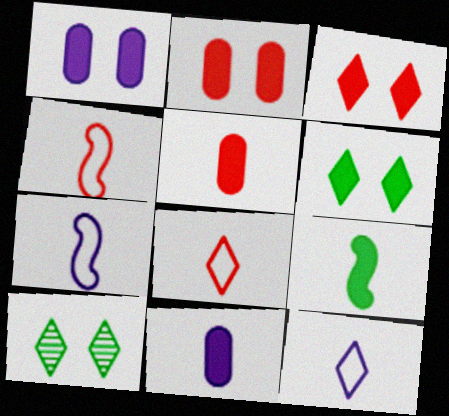[]